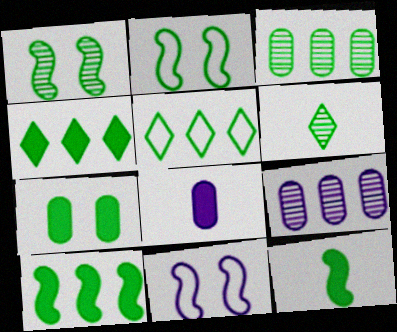[[1, 3, 6], 
[3, 5, 10], 
[4, 7, 12]]